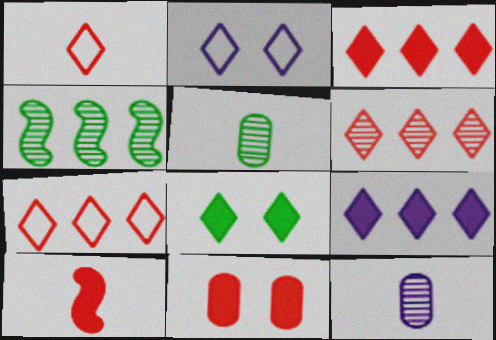[[3, 6, 7], 
[3, 10, 11]]